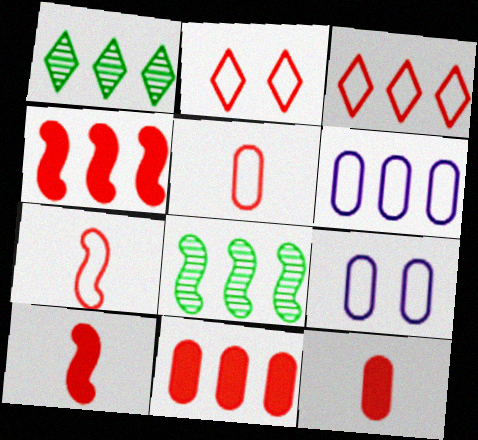[[1, 4, 6], 
[1, 9, 10]]